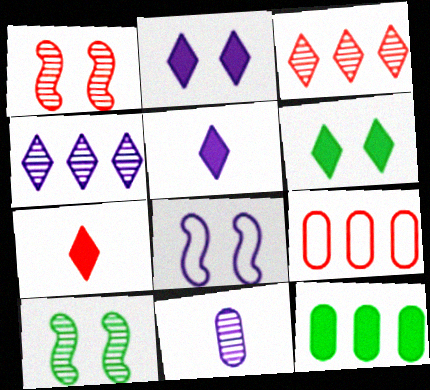[[1, 7, 9], 
[3, 10, 11], 
[5, 9, 10]]